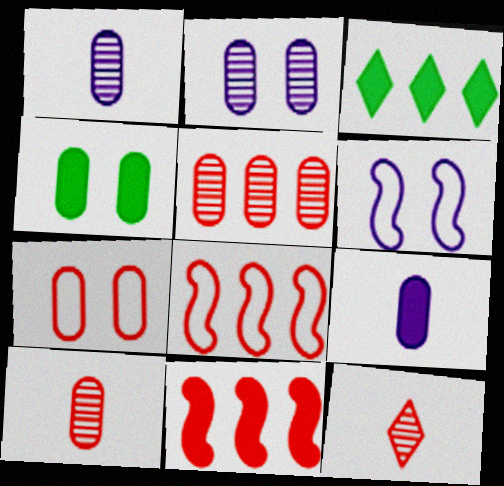[[2, 4, 7], 
[3, 6, 10], 
[7, 11, 12]]